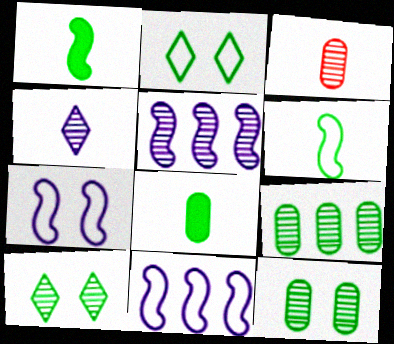[[1, 2, 9], 
[3, 5, 10]]